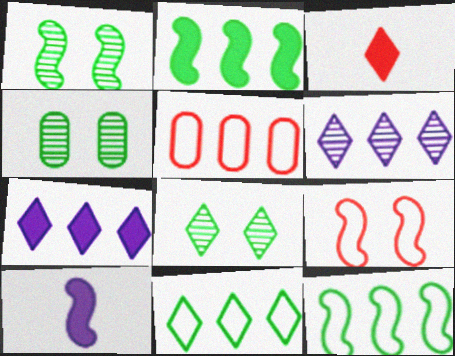[[1, 4, 8], 
[2, 5, 6], 
[5, 8, 10]]